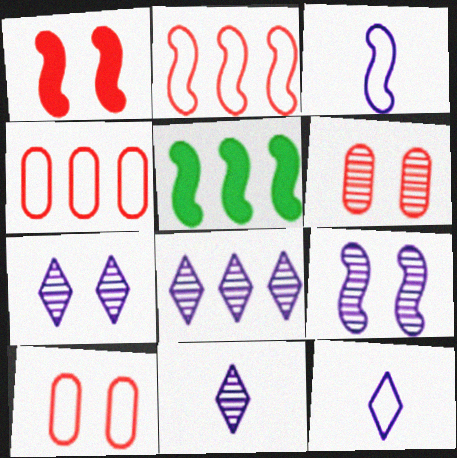[[4, 5, 8], 
[5, 6, 12], 
[5, 10, 11], 
[7, 8, 11]]